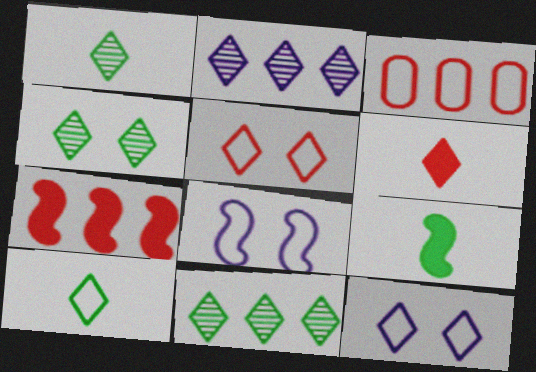[[1, 4, 11], 
[3, 8, 10], 
[6, 11, 12]]